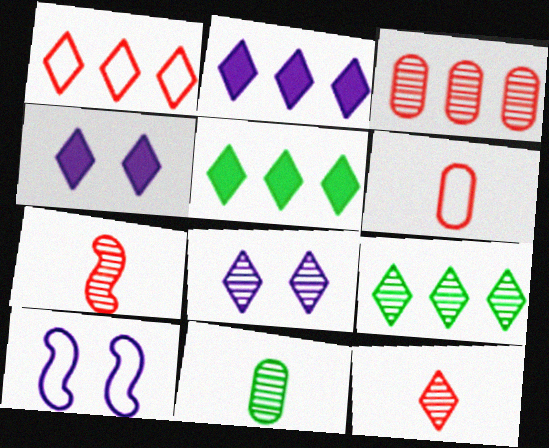[[1, 2, 9], 
[8, 9, 12]]